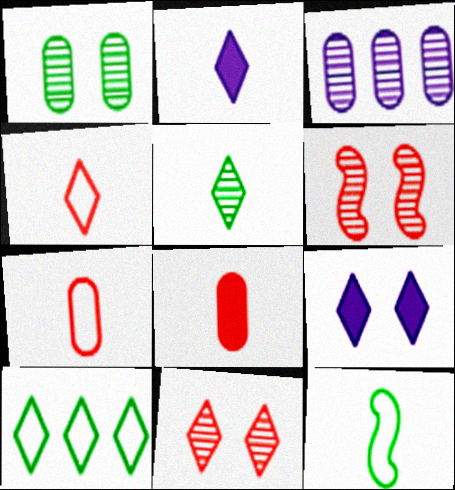[[2, 4, 5], 
[2, 10, 11], 
[3, 5, 6]]